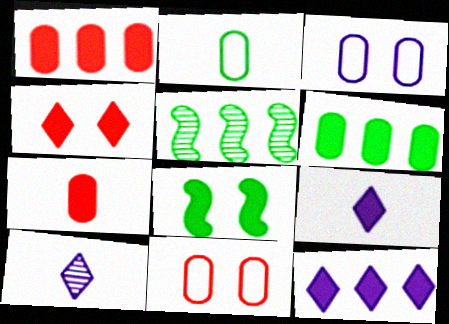[[1, 8, 9], 
[5, 9, 11], 
[7, 8, 12]]